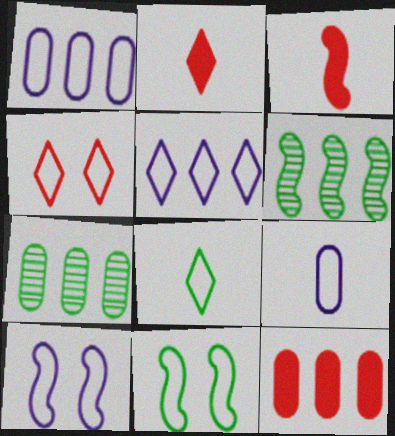[[1, 7, 12], 
[2, 7, 10], 
[3, 6, 10], 
[4, 5, 8], 
[5, 6, 12], 
[5, 9, 10]]